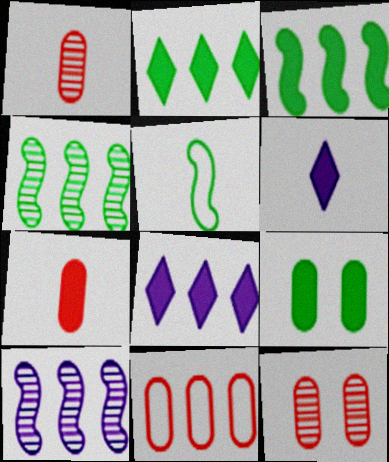[[1, 5, 6], 
[2, 10, 11], 
[4, 8, 11], 
[5, 8, 12], 
[7, 11, 12]]